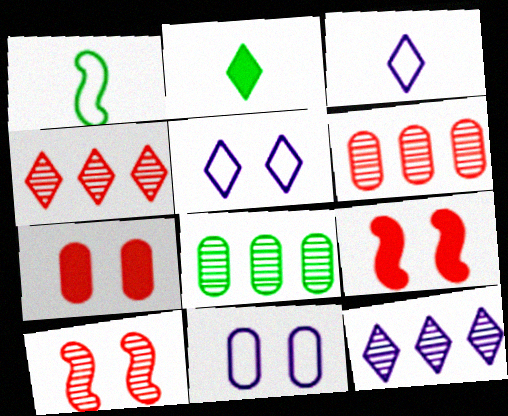[[1, 7, 12], 
[2, 4, 5], 
[3, 8, 9]]